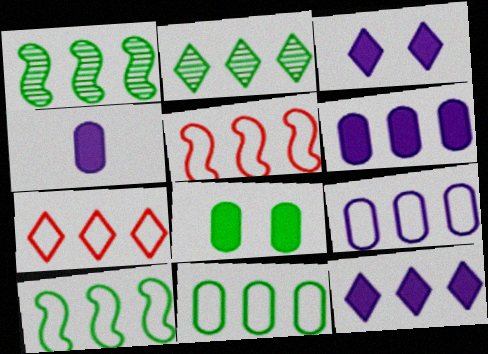[[1, 6, 7], 
[2, 5, 6], 
[2, 7, 12], 
[7, 9, 10]]